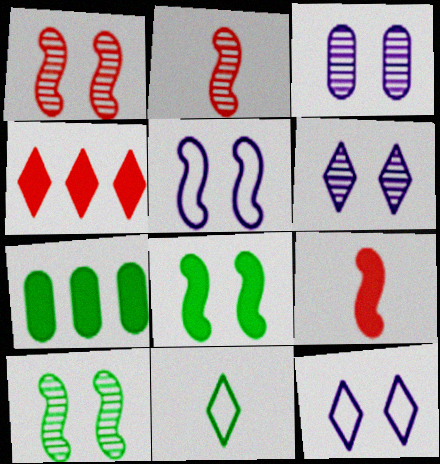[[1, 5, 8], 
[2, 7, 12], 
[4, 6, 11], 
[7, 10, 11]]